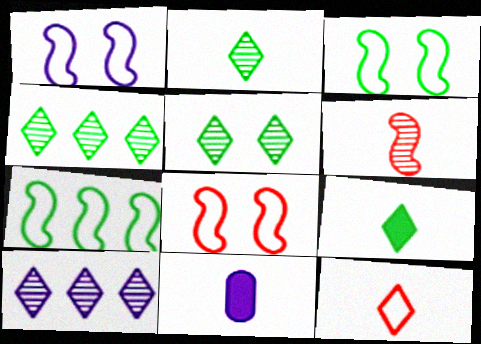[[1, 3, 8], 
[1, 10, 11], 
[2, 4, 5], 
[4, 8, 11]]